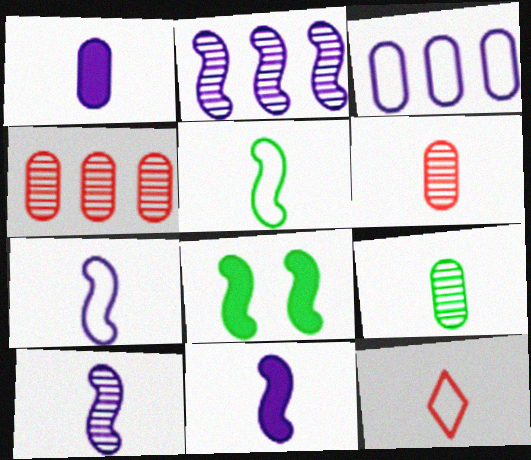[[7, 10, 11], 
[9, 11, 12]]